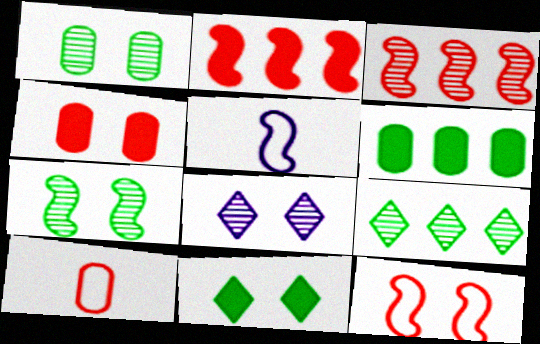[[2, 5, 7], 
[4, 5, 9]]